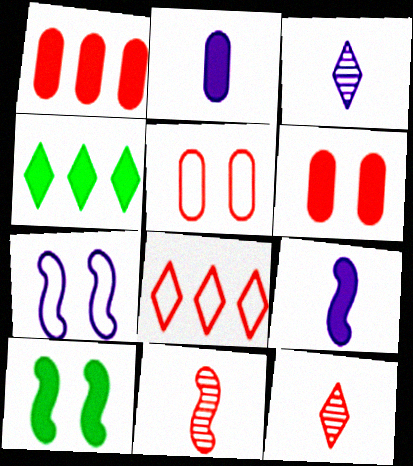[[4, 6, 9], 
[6, 8, 11]]